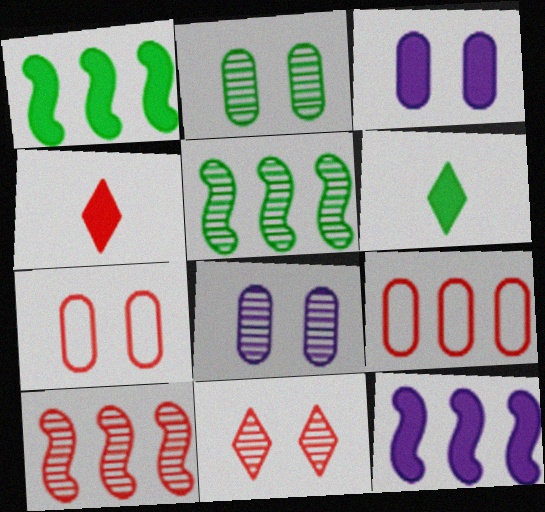[[1, 3, 4], 
[2, 3, 7], 
[4, 7, 10]]